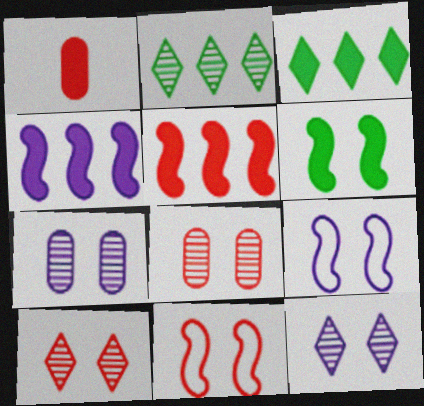[[1, 2, 9]]